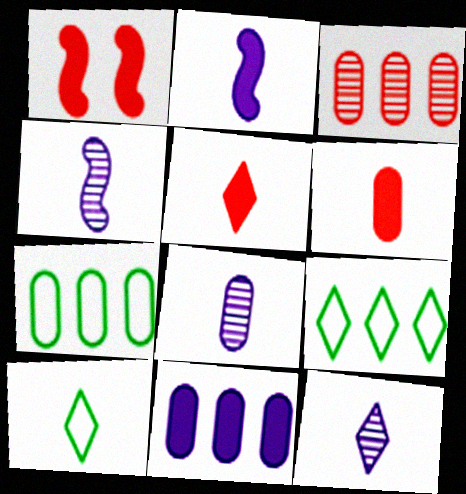[[1, 7, 12], 
[1, 8, 9], 
[3, 7, 11], 
[4, 6, 10], 
[4, 8, 12], 
[5, 10, 12]]